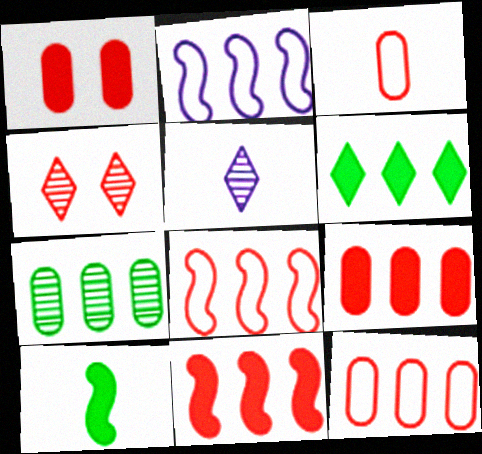[[3, 4, 11], 
[3, 5, 10]]